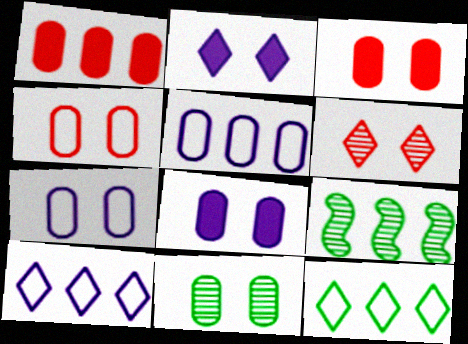[[1, 9, 10], 
[3, 7, 11], 
[4, 8, 11]]